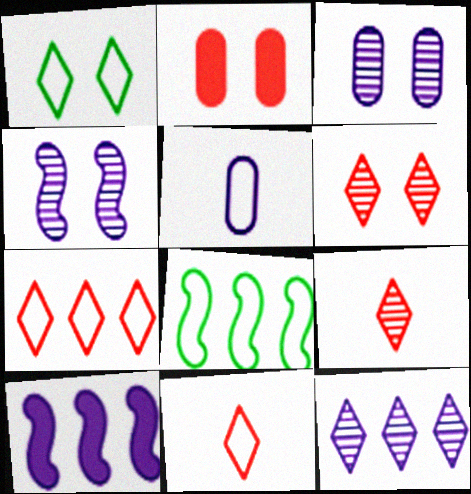[[1, 2, 4]]